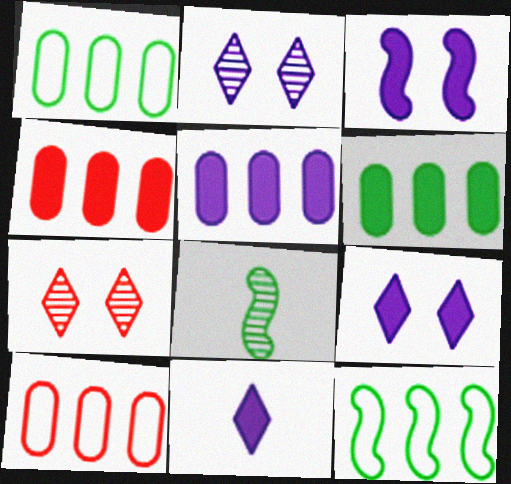[[3, 5, 11], 
[4, 5, 6], 
[8, 9, 10]]